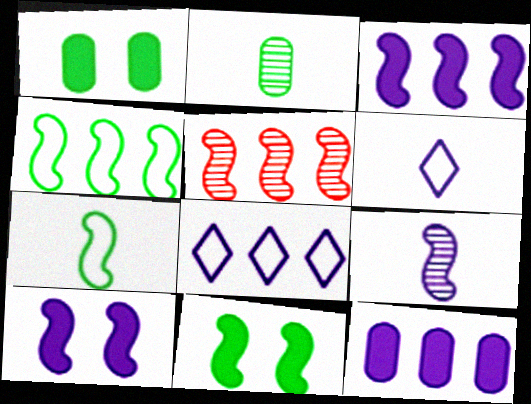[[1, 5, 6], 
[3, 4, 5], 
[5, 7, 10]]